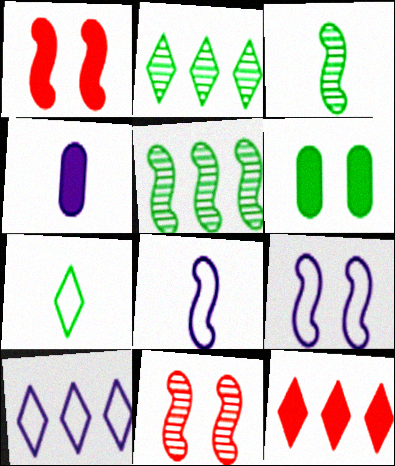[[1, 5, 8], 
[2, 10, 12], 
[5, 6, 7]]